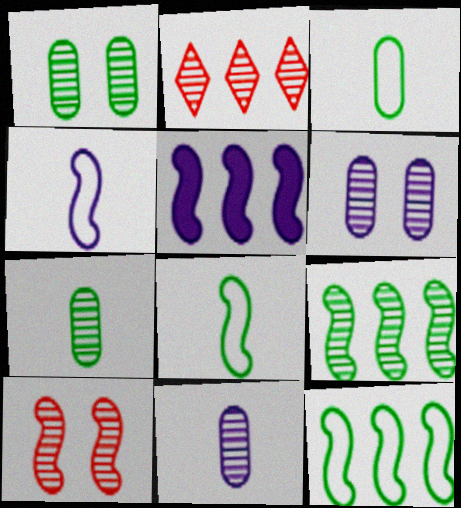[[5, 8, 10]]